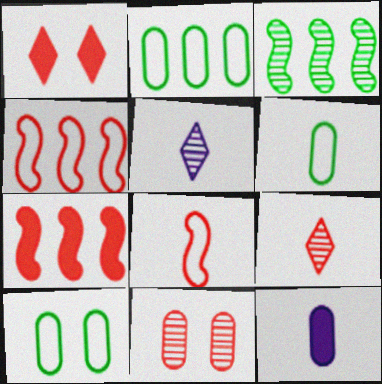[[2, 6, 10], 
[2, 11, 12], 
[3, 5, 11], 
[5, 7, 10]]